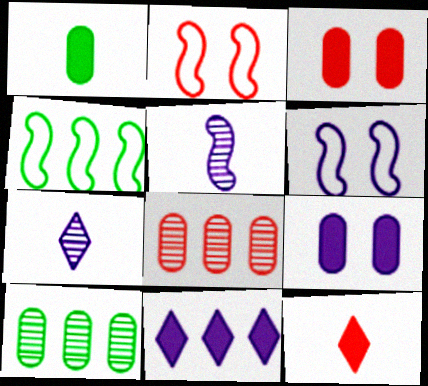[[2, 8, 12], 
[3, 4, 7], 
[4, 8, 11], 
[6, 10, 12]]